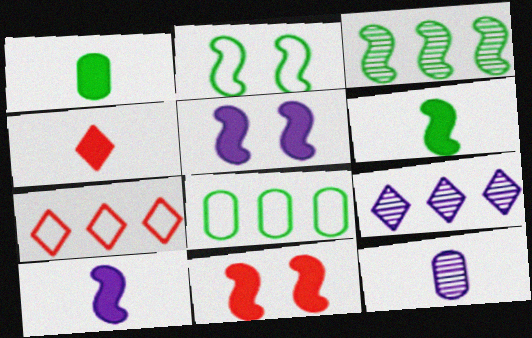[[1, 4, 10], 
[2, 3, 6]]